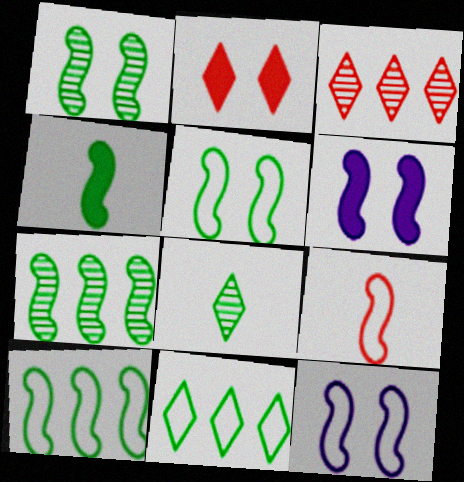[[1, 4, 10], 
[4, 5, 7], 
[6, 7, 9], 
[9, 10, 12]]